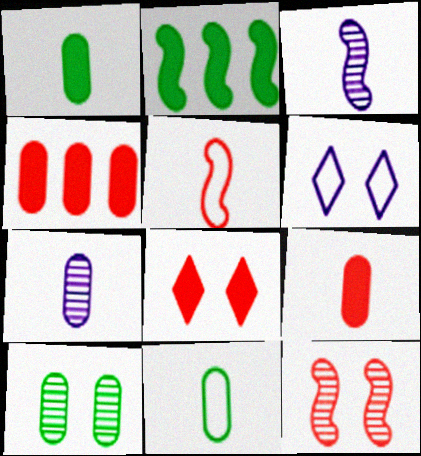[[7, 9, 11]]